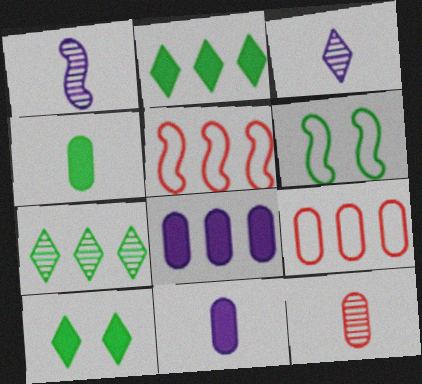[[1, 9, 10], 
[4, 6, 7], 
[5, 7, 8]]